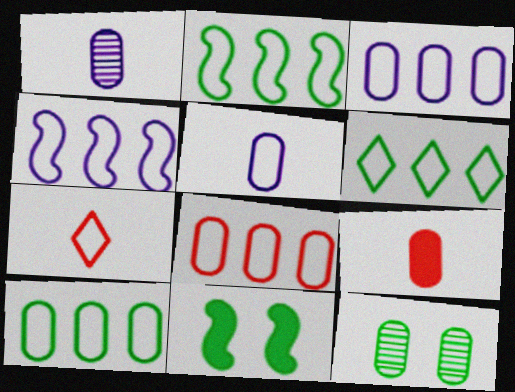[[2, 6, 10], 
[3, 8, 10], 
[3, 9, 12], 
[4, 6, 8]]